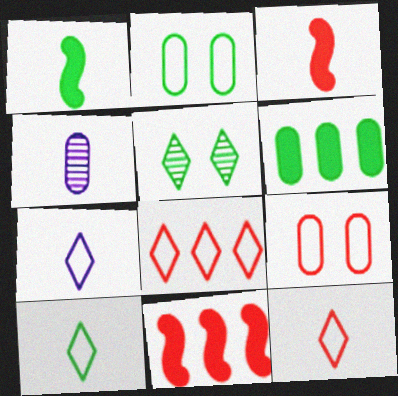[[1, 4, 12], 
[3, 4, 10], 
[4, 6, 9], 
[7, 10, 12]]